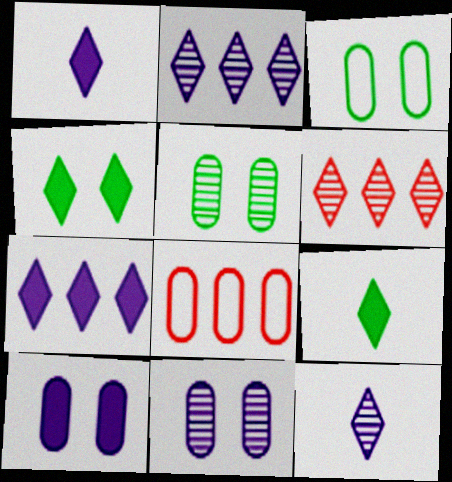[]